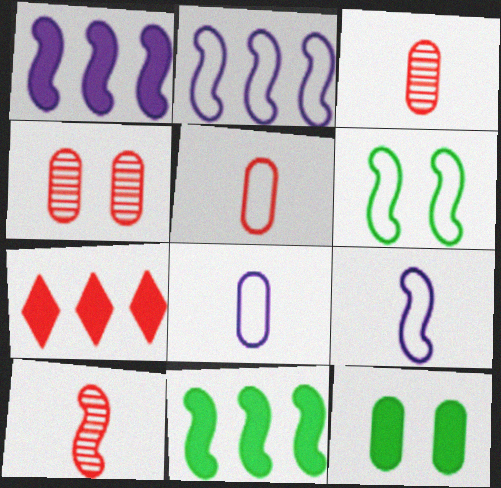[[1, 6, 10]]